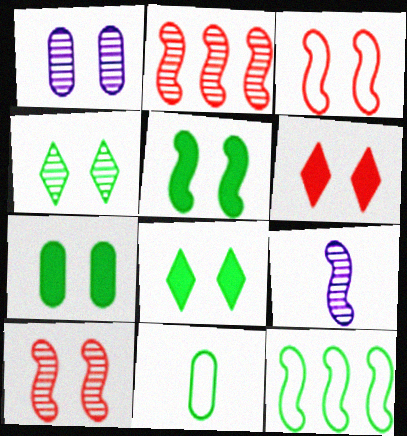[[1, 3, 8], 
[1, 4, 10], 
[5, 7, 8]]